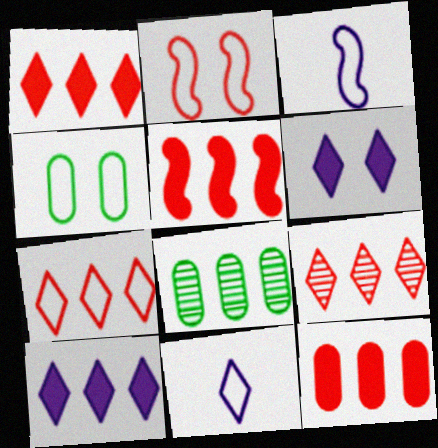[[1, 5, 12], 
[1, 7, 9], 
[3, 4, 7]]